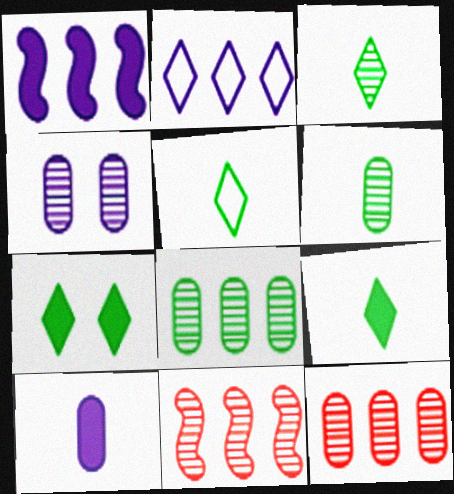[[3, 4, 11], 
[3, 5, 9], 
[4, 6, 12]]